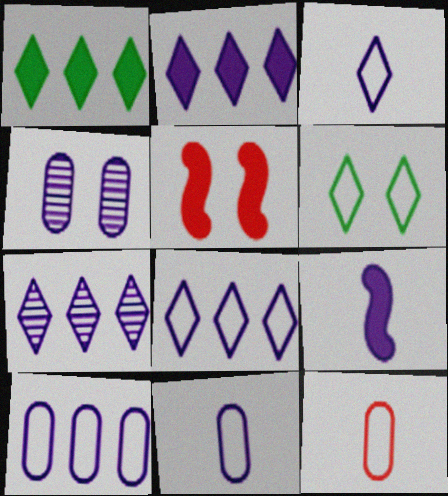[[2, 7, 8], 
[4, 5, 6], 
[4, 8, 9]]